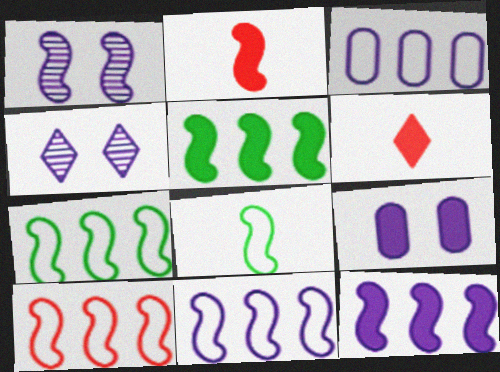[[1, 2, 7], 
[5, 6, 9], 
[7, 10, 11]]